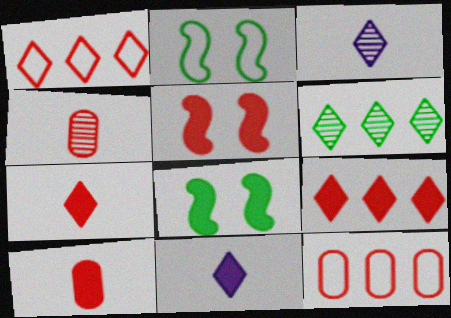[[1, 4, 5], 
[3, 8, 12], 
[5, 9, 10]]